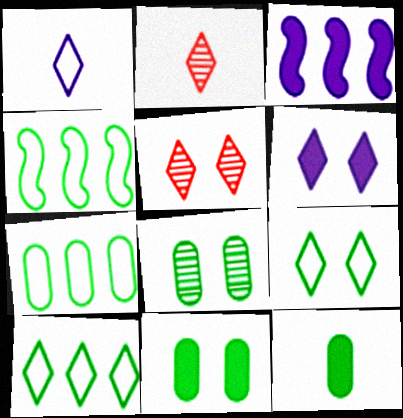[[2, 6, 10], 
[4, 7, 10], 
[5, 6, 9], 
[7, 8, 12]]